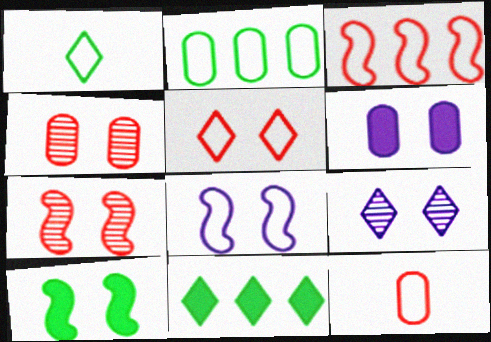[[3, 5, 12], 
[6, 8, 9], 
[7, 8, 10]]